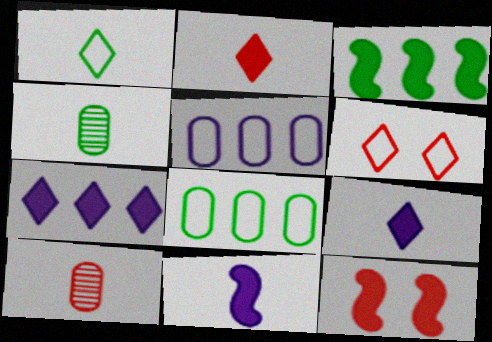[[1, 10, 11], 
[3, 11, 12]]